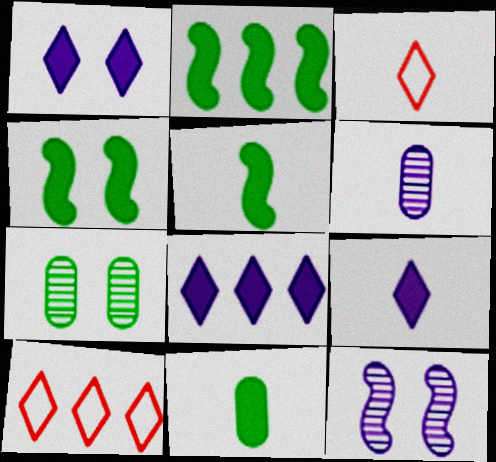[[1, 8, 9], 
[2, 4, 5], 
[3, 5, 6], 
[4, 6, 10], 
[10, 11, 12]]